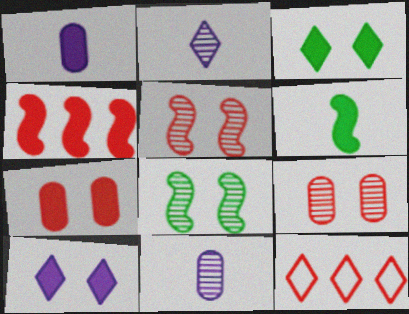[[1, 3, 4], 
[1, 8, 12], 
[2, 3, 12]]